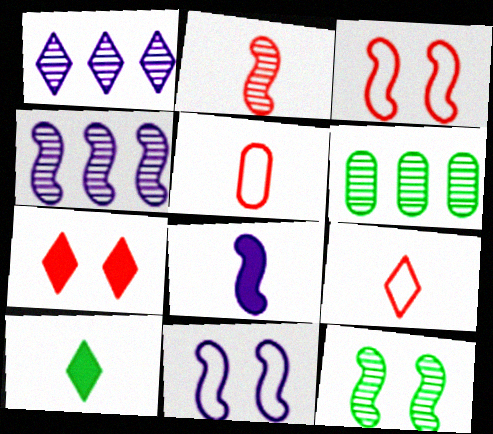[[2, 4, 12], 
[4, 8, 11]]